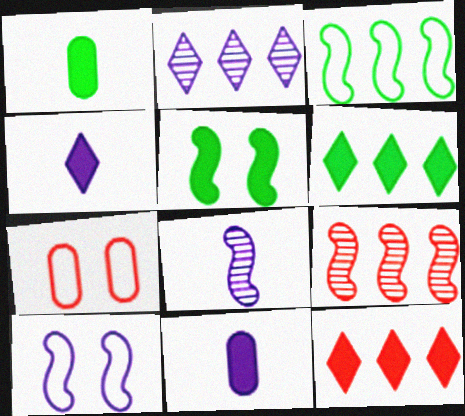[[1, 5, 6], 
[2, 10, 11], 
[5, 11, 12], 
[6, 7, 8]]